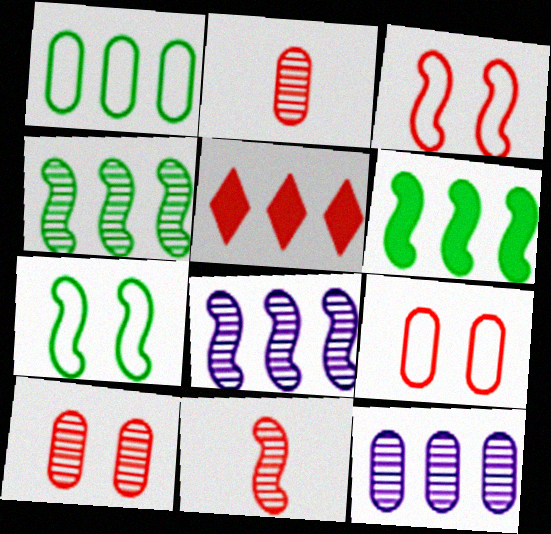[[1, 5, 8], 
[2, 3, 5], 
[5, 9, 11]]